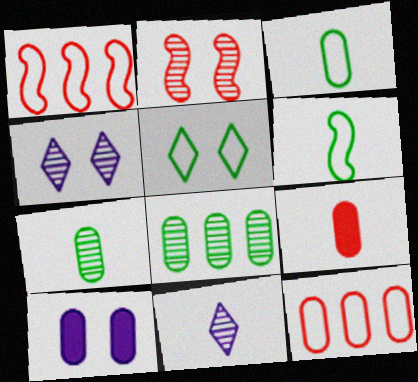[[2, 5, 10], 
[2, 8, 11], 
[6, 9, 11], 
[7, 10, 12]]